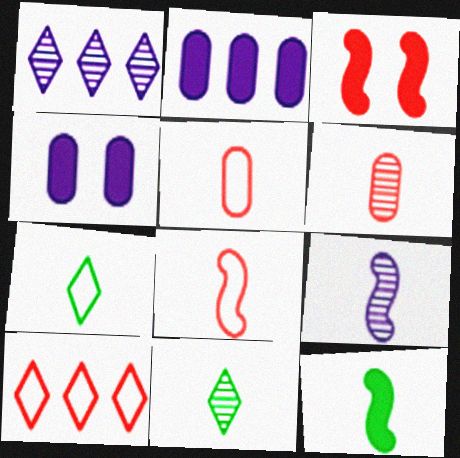[[3, 6, 10], 
[6, 9, 11], 
[8, 9, 12]]